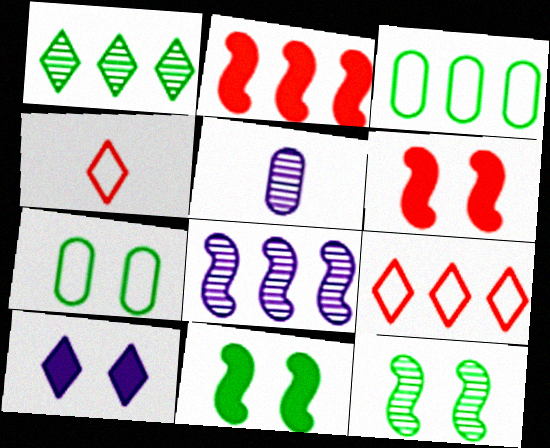[[1, 4, 10], 
[5, 9, 11]]